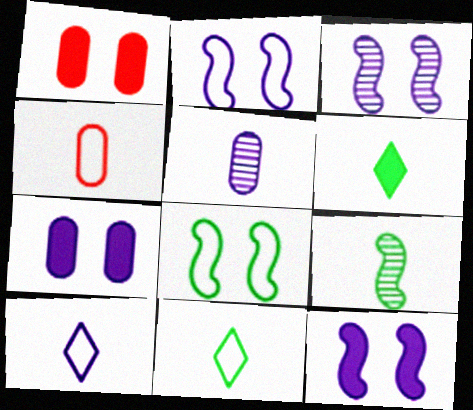[[2, 3, 12]]